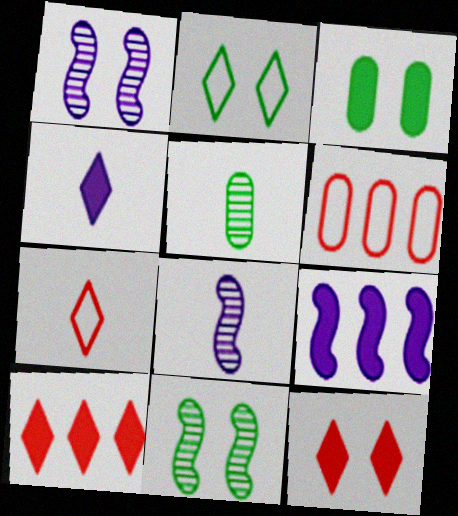[[2, 3, 11], 
[4, 6, 11]]